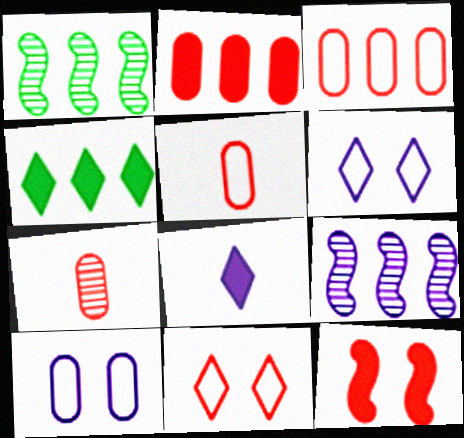[[3, 4, 9], 
[8, 9, 10]]